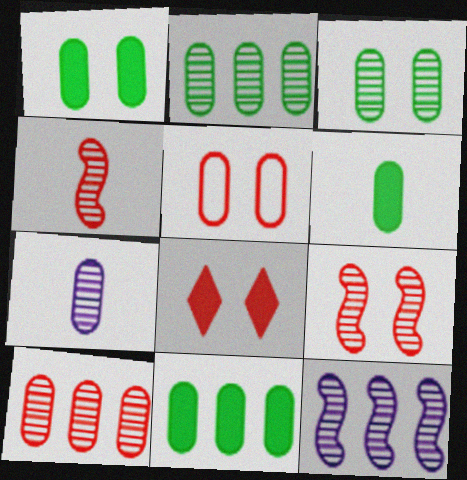[[1, 6, 11], 
[3, 7, 10], 
[5, 7, 11], 
[5, 8, 9]]